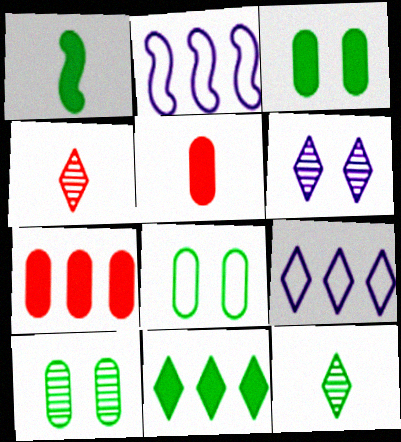[[1, 3, 11], 
[2, 3, 4], 
[3, 8, 10]]